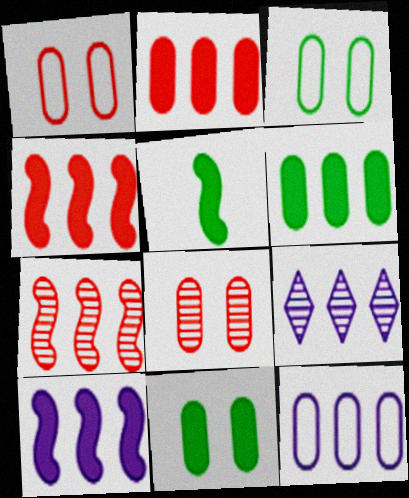[[1, 5, 9], 
[9, 10, 12]]